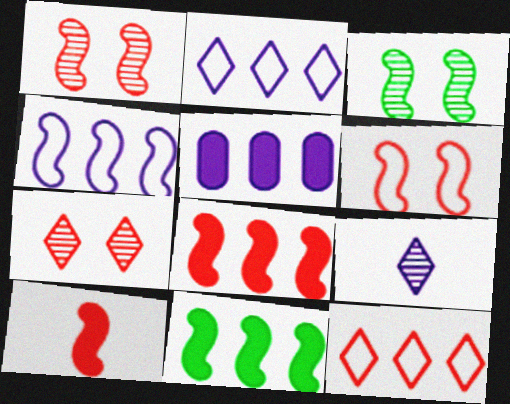[[3, 4, 10]]